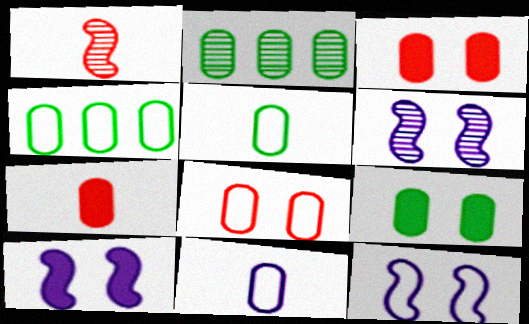[[2, 3, 11], 
[2, 5, 9], 
[4, 8, 11], 
[6, 10, 12]]